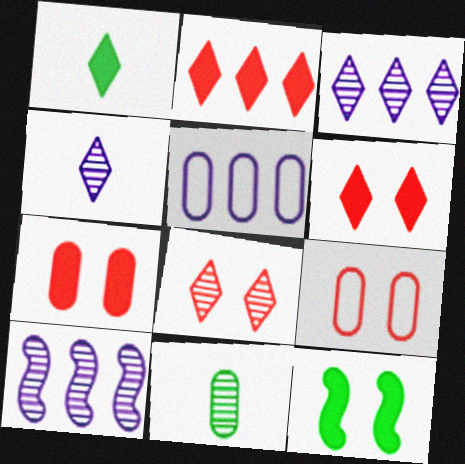[[1, 9, 10], 
[5, 7, 11], 
[8, 10, 11]]